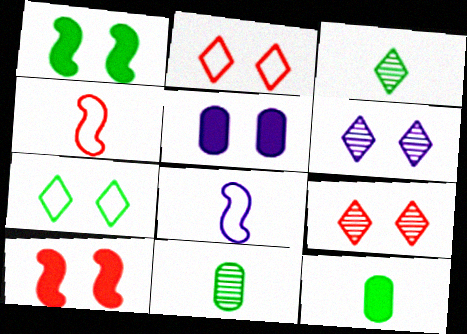[]